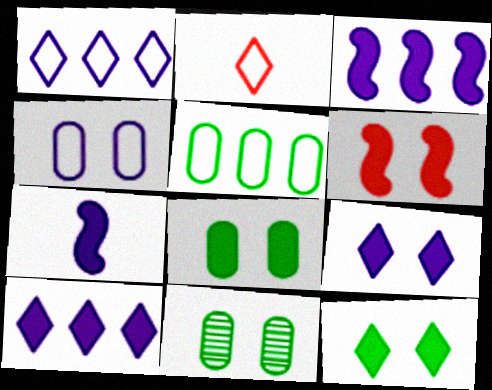[[2, 3, 11], 
[6, 8, 9]]